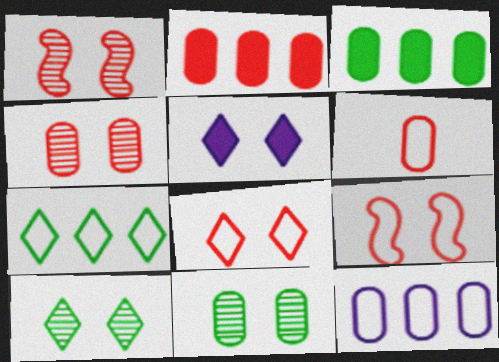[[2, 4, 6], 
[5, 8, 10], 
[5, 9, 11]]